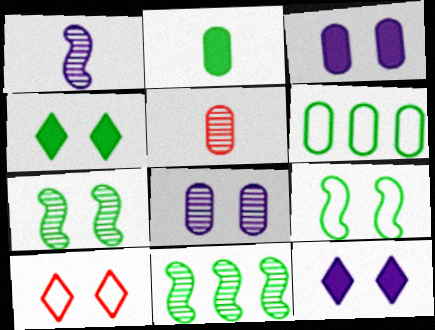[[3, 5, 6], 
[3, 7, 10]]